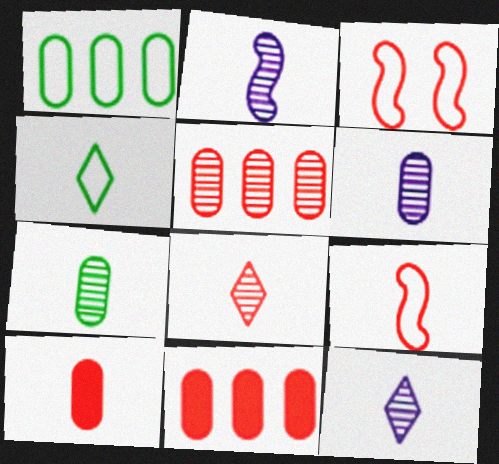[[2, 4, 10], 
[2, 6, 12], 
[2, 7, 8], 
[3, 8, 11], 
[8, 9, 10]]